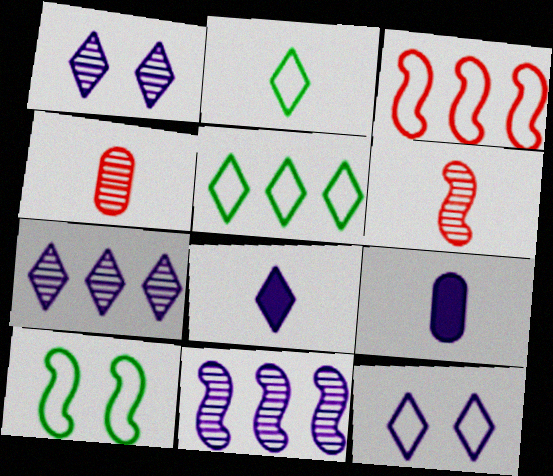[[2, 6, 9], 
[7, 8, 12], 
[9, 11, 12]]